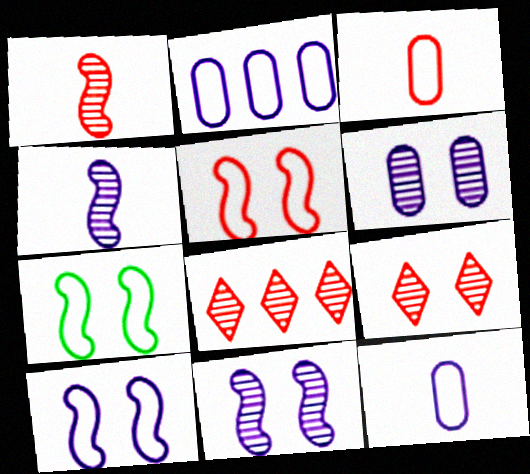[[5, 7, 10]]